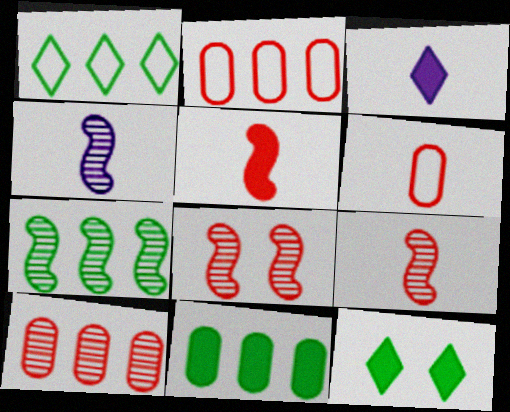[[1, 7, 11], 
[2, 4, 12], 
[4, 7, 8]]